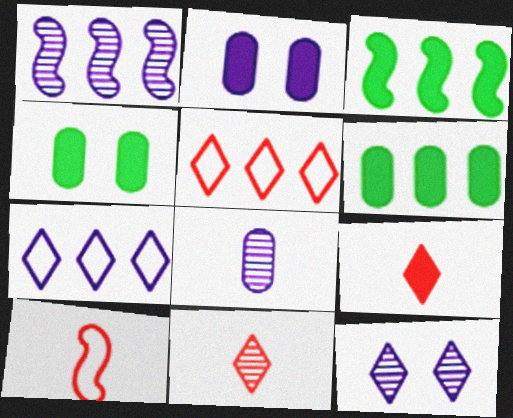[[1, 5, 6], 
[1, 8, 12], 
[2, 3, 9], 
[6, 10, 12]]